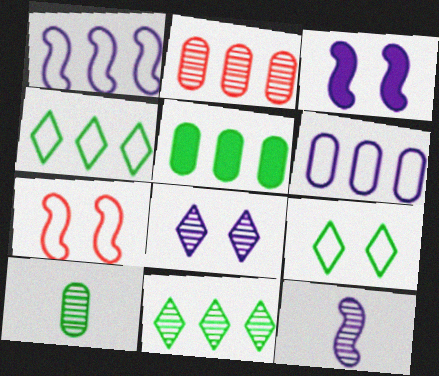[[1, 3, 12], 
[2, 5, 6]]